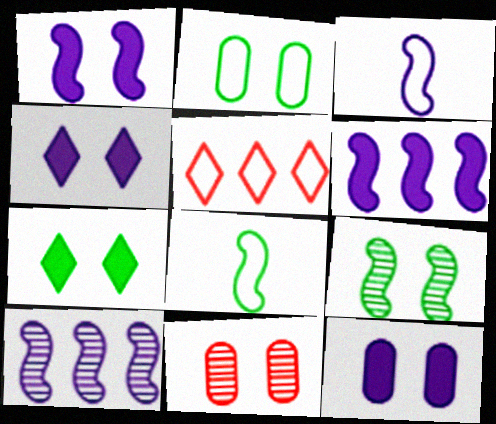[[1, 3, 10], 
[1, 4, 12], 
[2, 3, 5], 
[2, 7, 9], 
[2, 11, 12]]